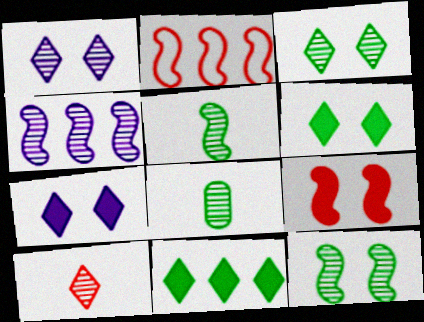[[2, 7, 8]]